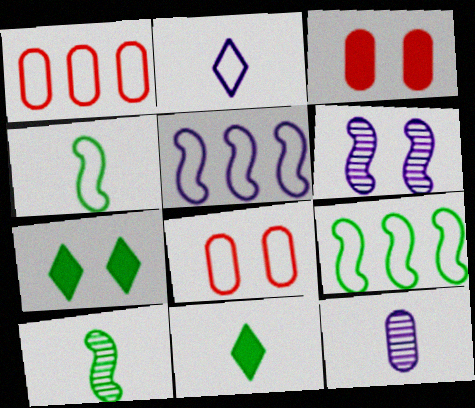[[1, 6, 11], 
[2, 8, 9], 
[6, 7, 8]]